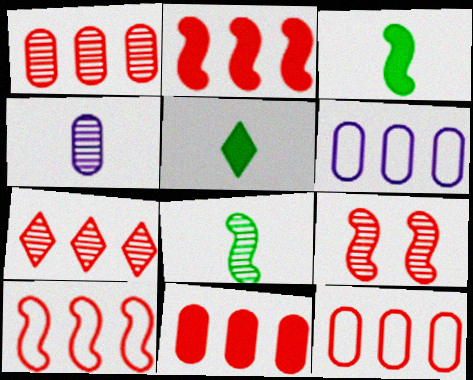[[1, 11, 12], 
[2, 7, 12], 
[5, 6, 9], 
[7, 10, 11]]